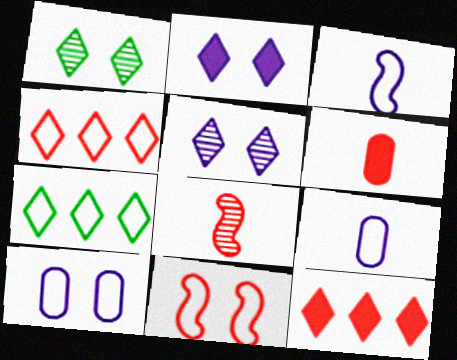[[7, 9, 11]]